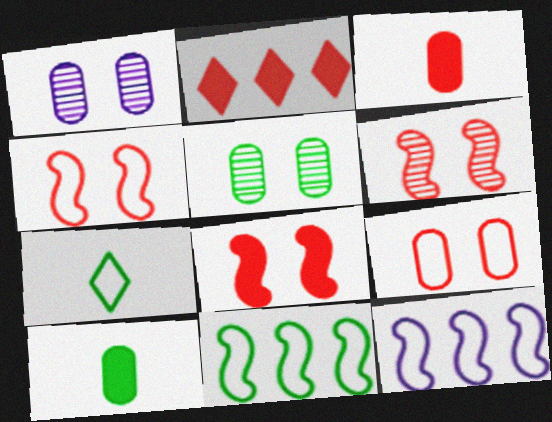[[2, 3, 8], 
[4, 6, 8], 
[7, 9, 12]]